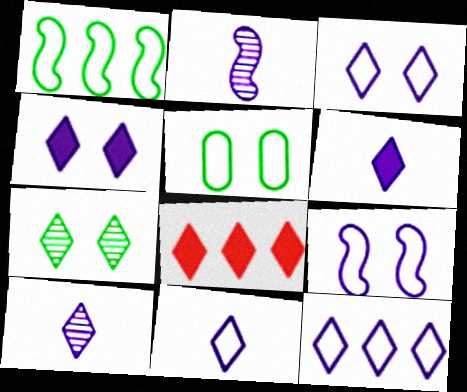[[2, 5, 8], 
[3, 11, 12], 
[4, 10, 12], 
[6, 10, 11], 
[7, 8, 11]]